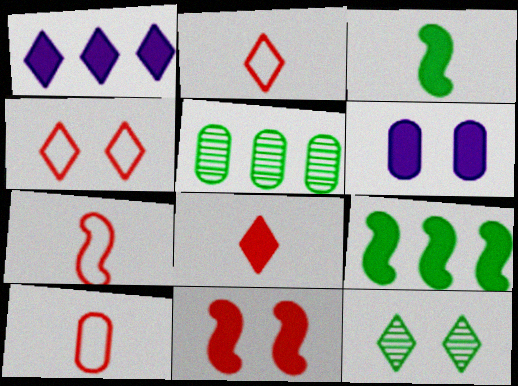[[1, 2, 12], 
[2, 7, 10], 
[5, 6, 10], 
[6, 8, 9]]